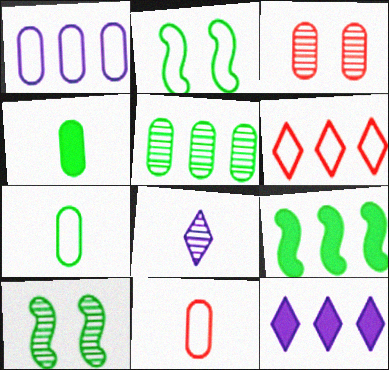[[1, 3, 4], 
[10, 11, 12]]